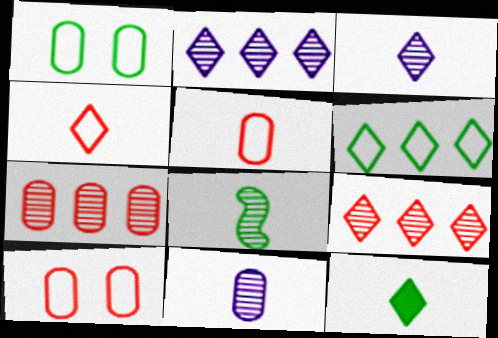[[3, 4, 12]]